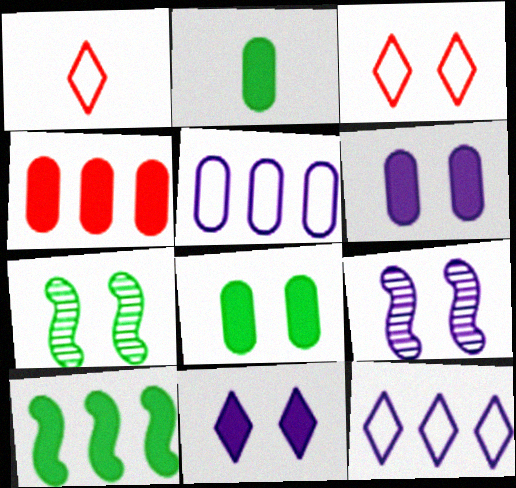[[2, 4, 6], 
[3, 6, 7], 
[3, 8, 9]]